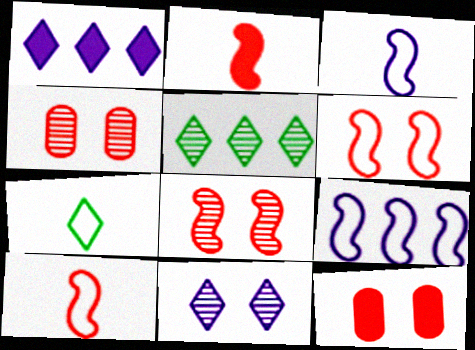[[3, 5, 12]]